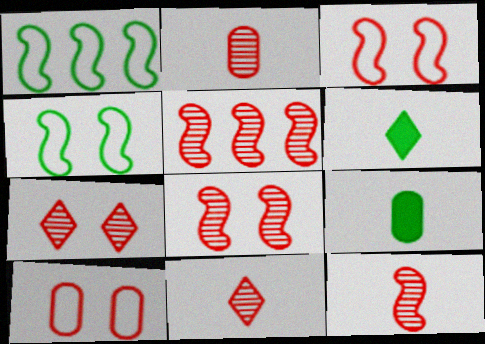[[2, 5, 7], 
[2, 11, 12], 
[5, 8, 12]]